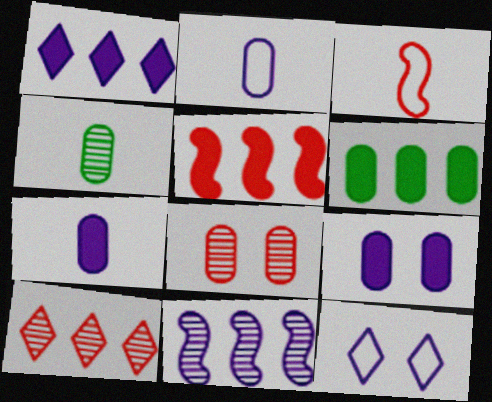[[1, 5, 6], 
[2, 6, 8], 
[4, 5, 12], 
[7, 11, 12]]